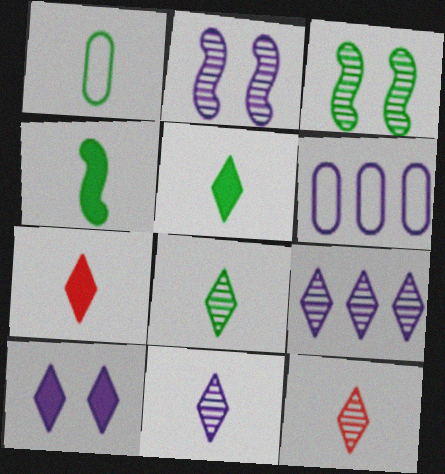[[1, 4, 8], 
[3, 6, 7], 
[8, 11, 12]]